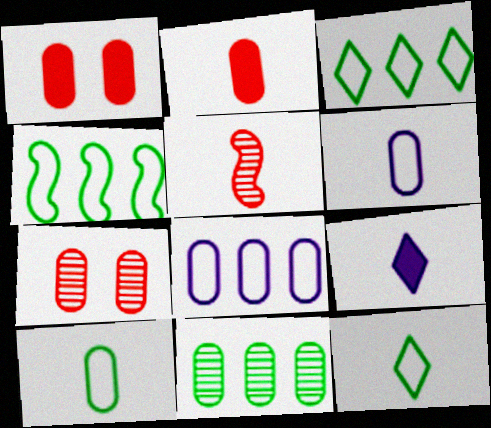[[1, 6, 11], 
[4, 7, 9], 
[5, 9, 10]]